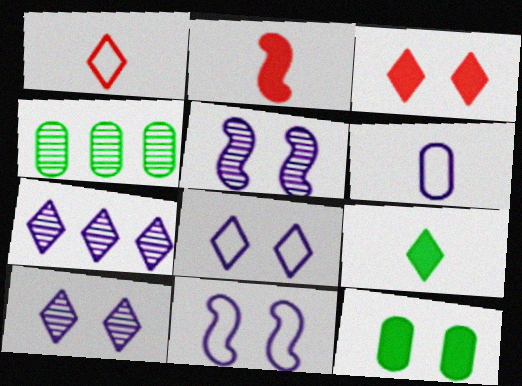[[2, 4, 8]]